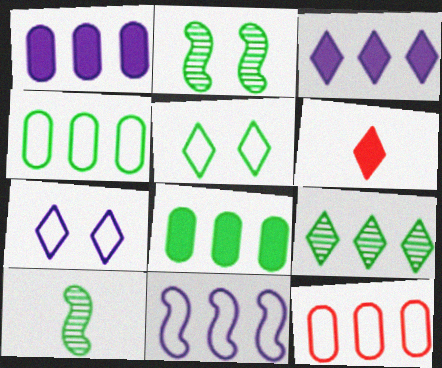[[5, 8, 10], 
[6, 7, 9]]